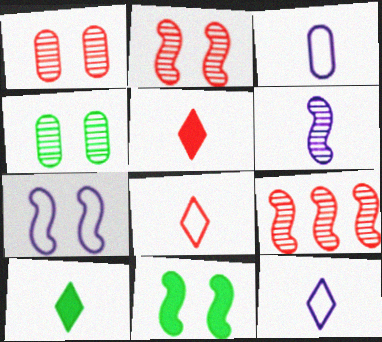[[2, 7, 11]]